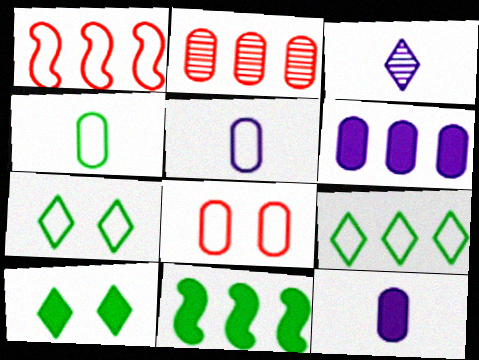[[1, 5, 7], 
[3, 8, 11]]